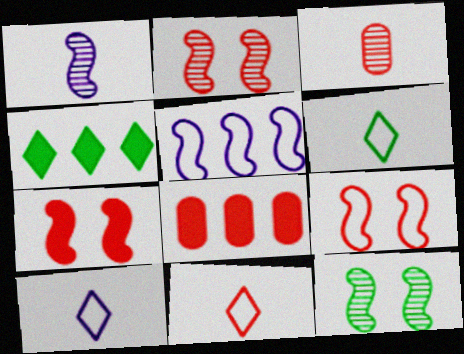[[2, 7, 9], 
[2, 8, 11], 
[6, 10, 11], 
[8, 10, 12]]